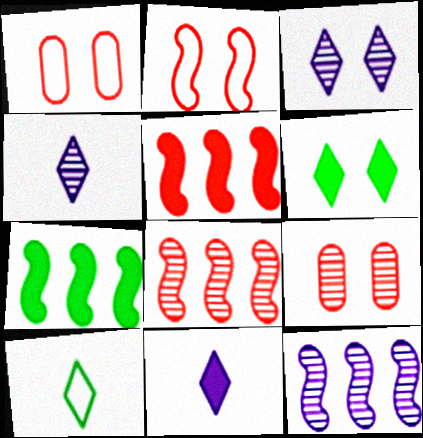[[1, 4, 7]]